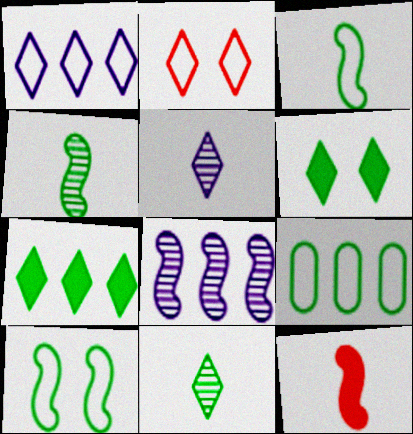[[2, 5, 7], 
[4, 6, 9], 
[8, 10, 12]]